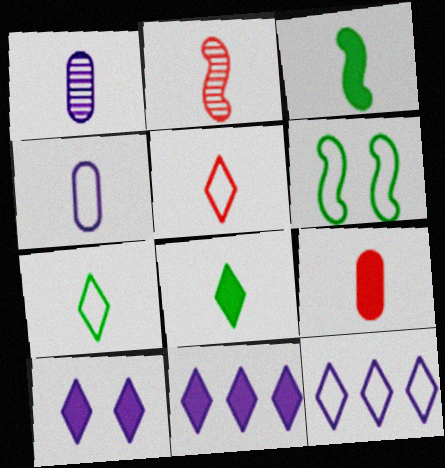[[1, 3, 5], 
[2, 4, 8], 
[2, 5, 9]]